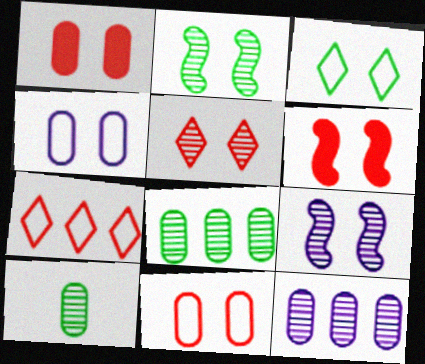[[1, 3, 9], 
[5, 6, 11]]